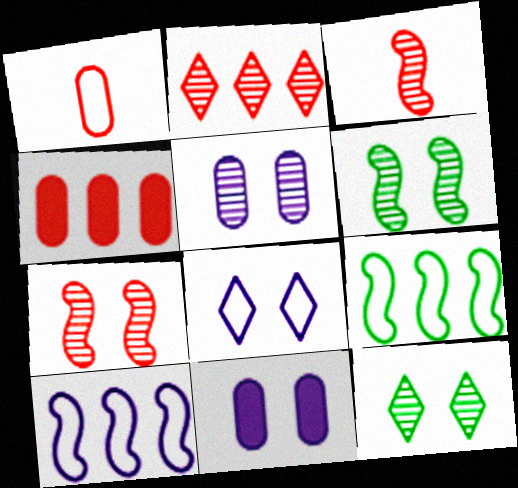[[1, 8, 9], 
[5, 7, 12]]